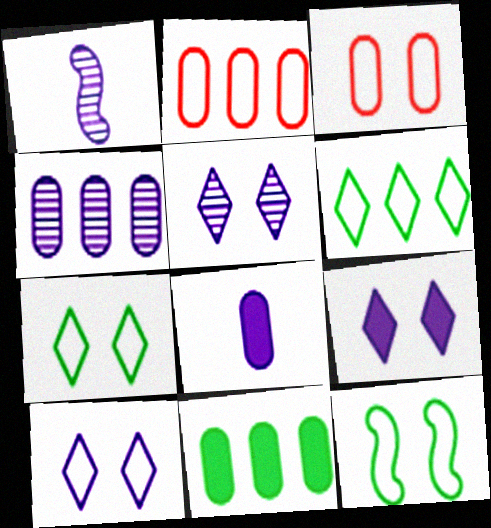[[1, 4, 5], 
[2, 4, 11], 
[3, 10, 12], 
[5, 9, 10]]